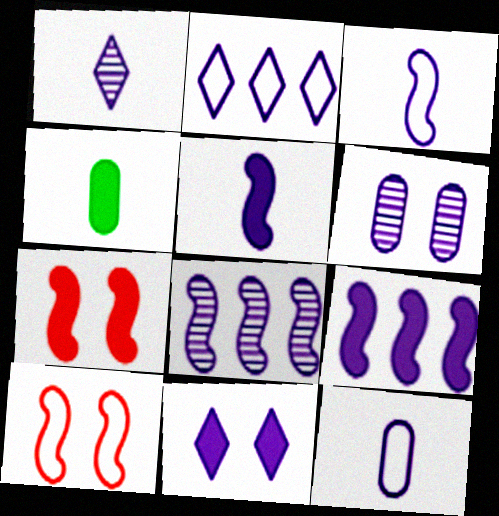[[1, 2, 11], 
[1, 5, 12], 
[1, 6, 8], 
[2, 5, 6], 
[8, 11, 12]]